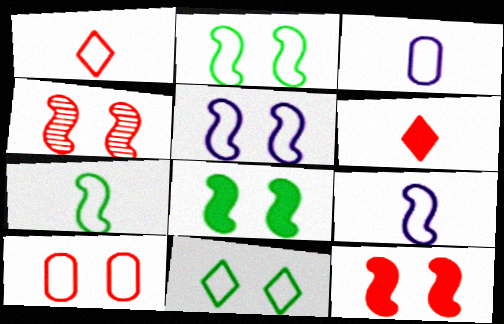[[1, 3, 7], 
[4, 5, 8], 
[5, 10, 11]]